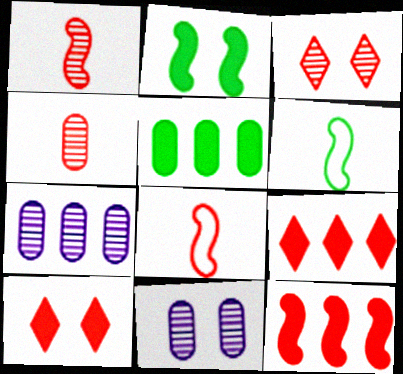[[6, 7, 10], 
[6, 9, 11]]